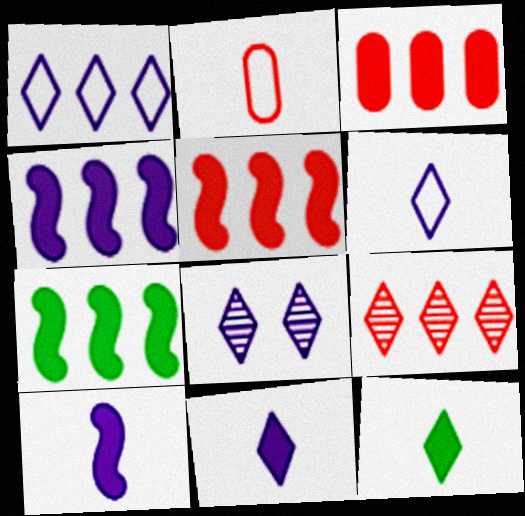[[1, 8, 11], 
[2, 7, 8], 
[4, 5, 7]]